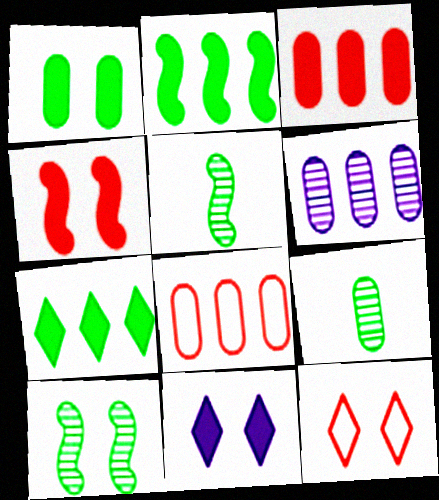[[1, 4, 11], 
[5, 8, 11]]